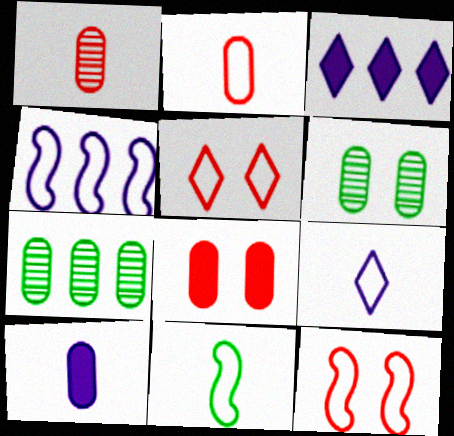[[2, 9, 11], 
[4, 11, 12]]